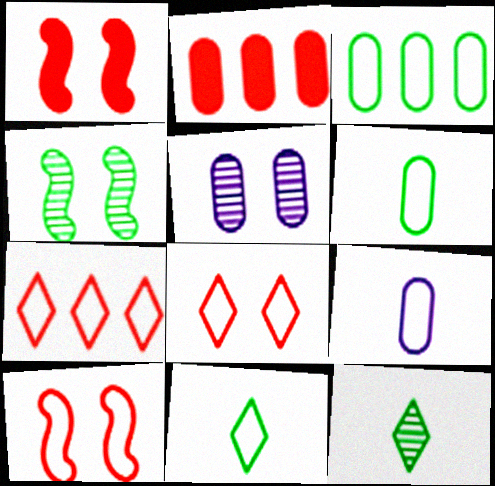[[2, 5, 6]]